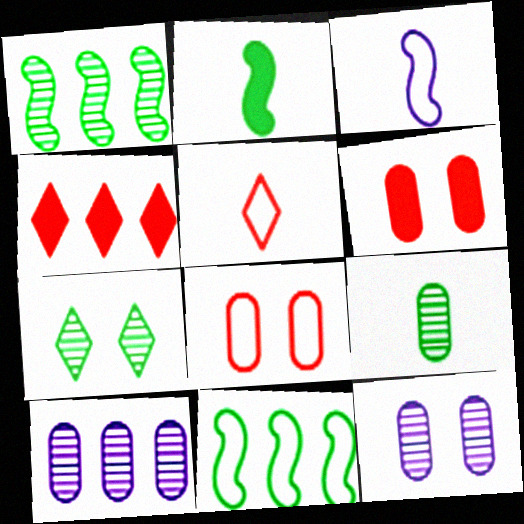[[1, 7, 9], 
[4, 10, 11]]